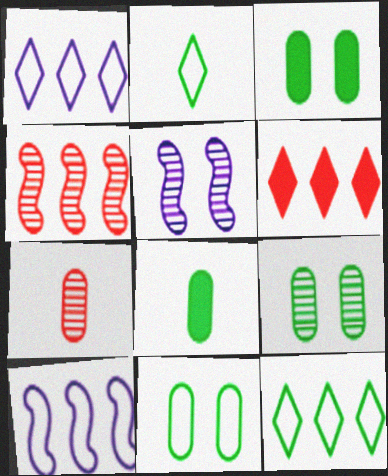[[3, 9, 11]]